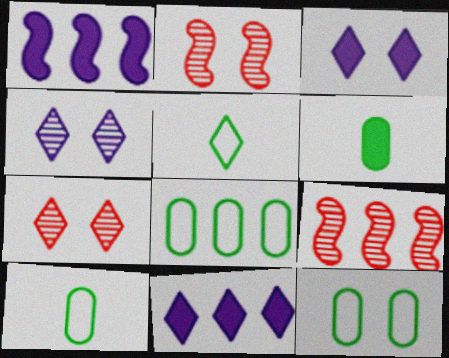[[1, 7, 10], 
[2, 3, 12], 
[2, 10, 11], 
[3, 9, 10], 
[5, 7, 11], 
[8, 9, 11], 
[8, 10, 12]]